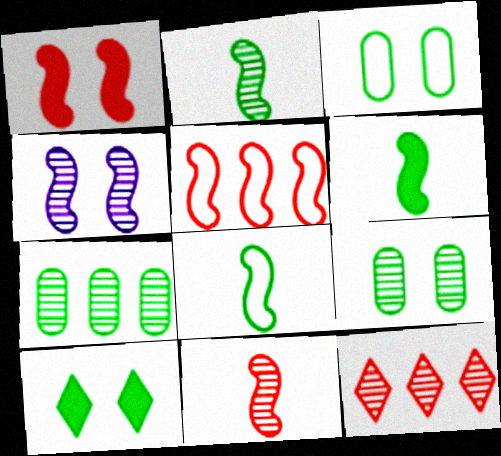[[1, 5, 11], 
[2, 6, 8], 
[4, 5, 6], 
[7, 8, 10]]